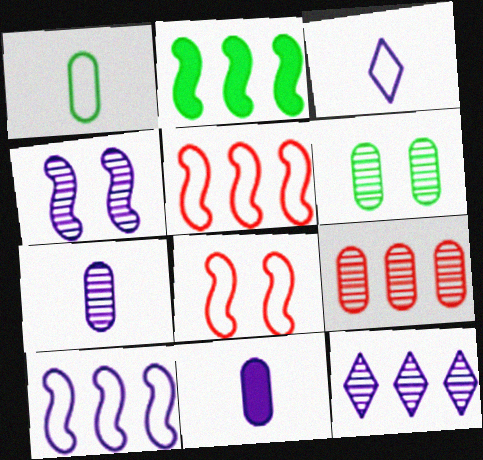[[4, 7, 12], 
[6, 7, 9]]